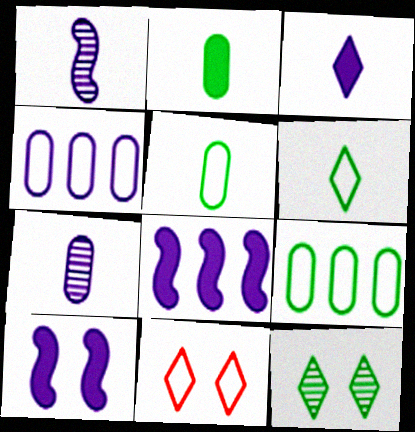[]